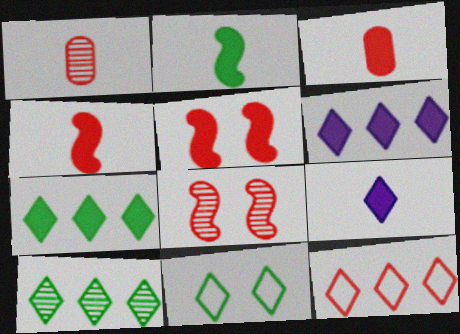[[1, 5, 12], 
[2, 3, 9], 
[3, 8, 12], 
[6, 10, 12]]